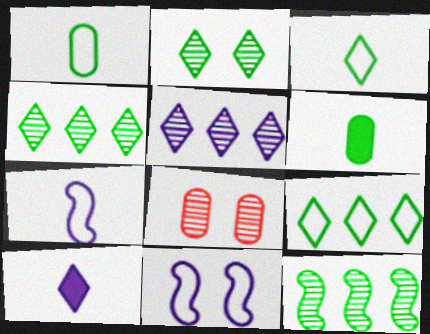[]